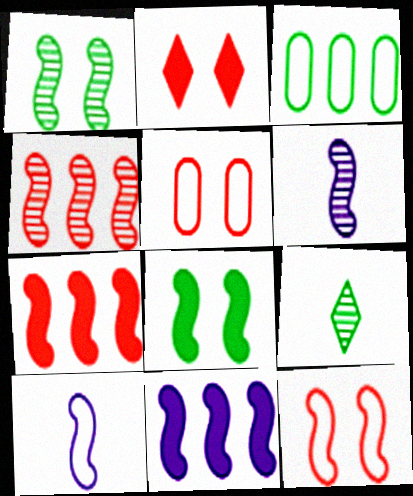[[1, 4, 6], 
[1, 7, 10], 
[2, 3, 6], 
[3, 8, 9], 
[4, 8, 10], 
[5, 9, 11]]